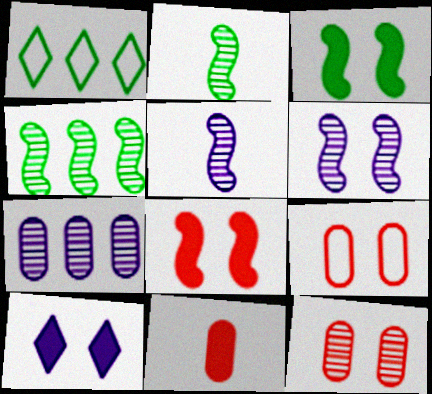[[1, 6, 11]]